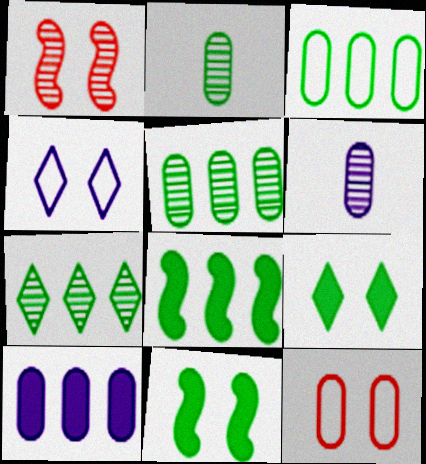[[1, 6, 7], 
[2, 10, 12], 
[3, 7, 8]]